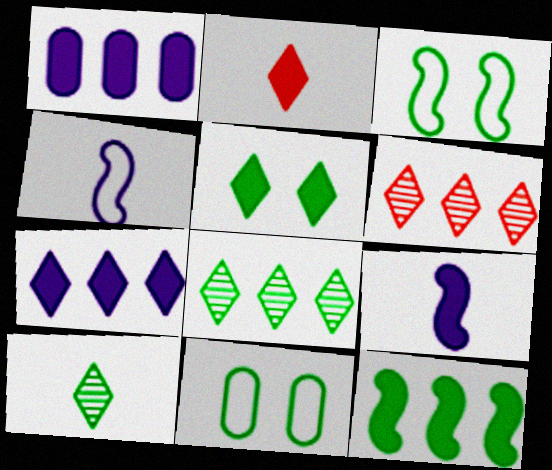[[2, 5, 7], 
[6, 9, 11], 
[10, 11, 12]]